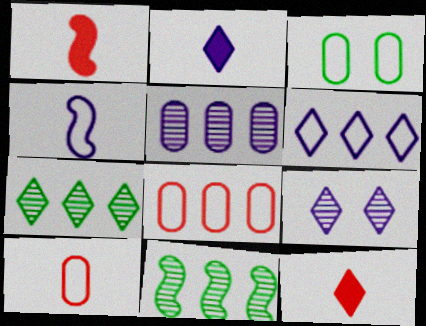[[2, 6, 9]]